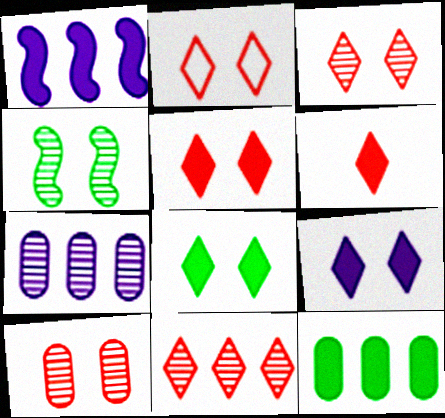[[2, 3, 5], 
[2, 6, 11], 
[5, 8, 9]]